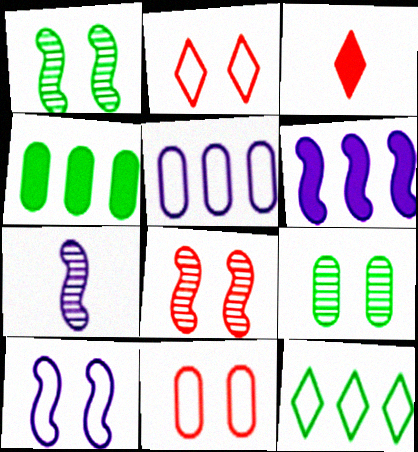[[1, 3, 5], 
[2, 4, 7], 
[6, 7, 10]]